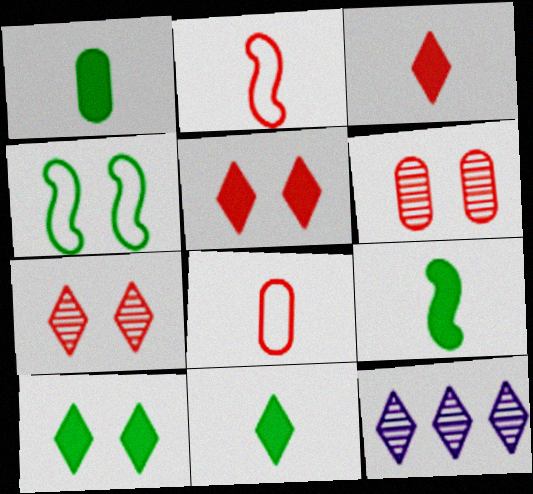[[1, 9, 11]]